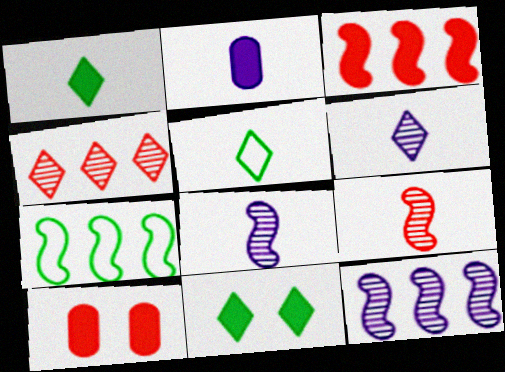[[2, 3, 11], 
[2, 5, 9], 
[3, 7, 12], 
[5, 10, 12], 
[6, 7, 10]]